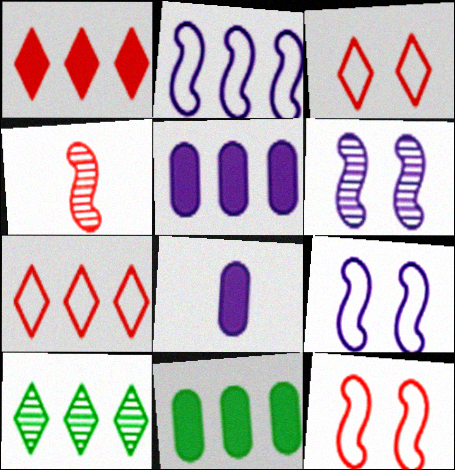[[8, 10, 12]]